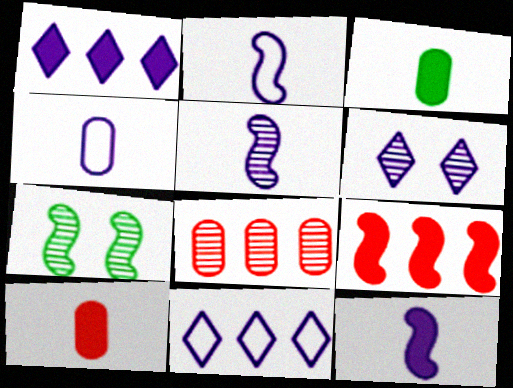[[2, 5, 12], 
[2, 7, 9], 
[7, 10, 11]]